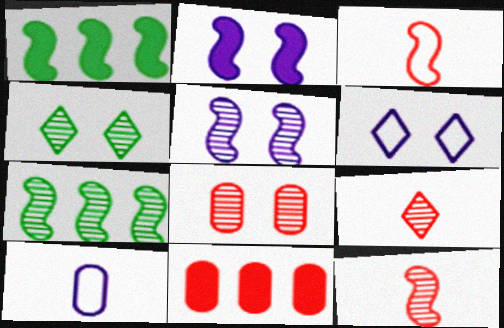[[1, 3, 5], 
[2, 3, 7], 
[4, 5, 8], 
[5, 7, 12]]